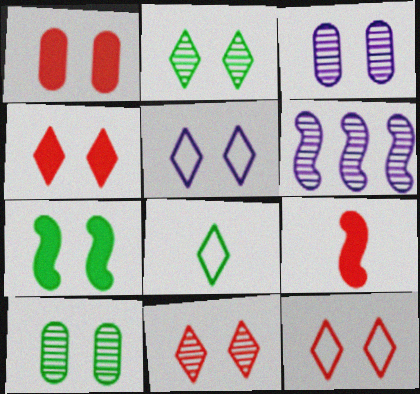[[1, 6, 8], 
[2, 4, 5], 
[3, 7, 12], 
[4, 11, 12]]